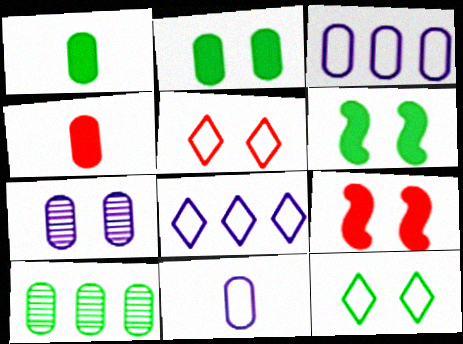[[5, 6, 7], 
[7, 9, 12]]